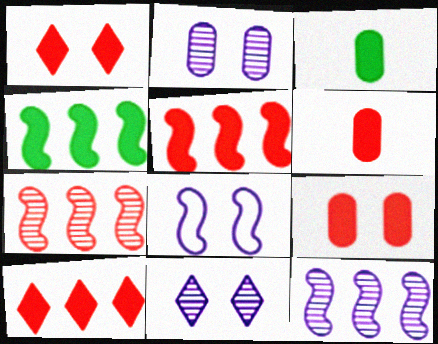[[1, 5, 6]]